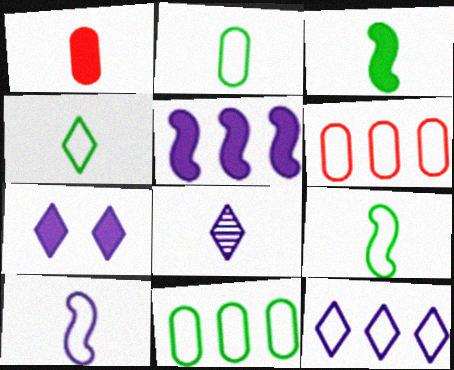[[1, 8, 9], 
[2, 4, 9], 
[7, 8, 12]]